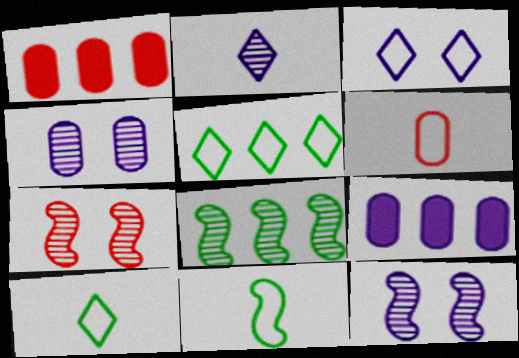[[1, 10, 12], 
[7, 9, 10]]